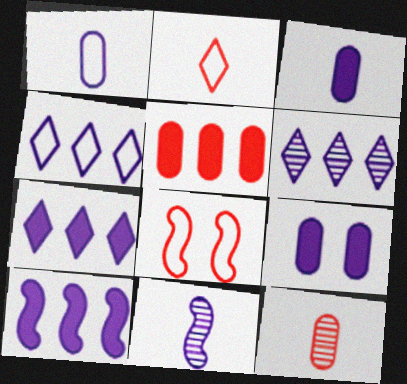[[4, 6, 7], 
[4, 9, 11]]